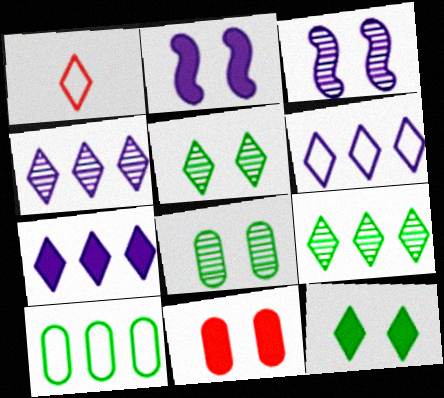[[1, 4, 12], 
[1, 5, 7], 
[2, 11, 12], 
[4, 6, 7]]